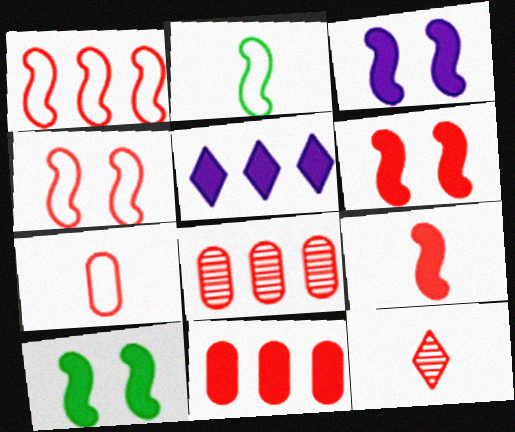[[3, 6, 10], 
[4, 11, 12], 
[7, 9, 12]]